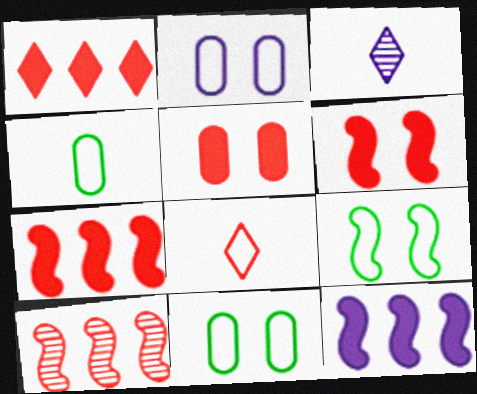[[2, 3, 12], 
[3, 7, 11], 
[5, 8, 10]]